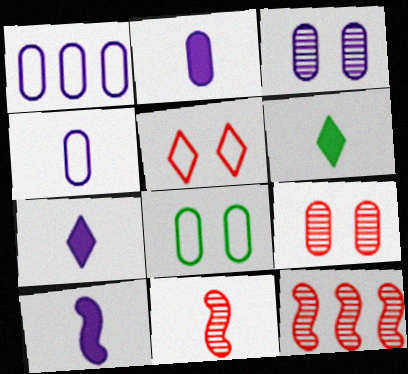[[1, 2, 3], 
[2, 7, 10], 
[4, 6, 11], 
[7, 8, 12]]